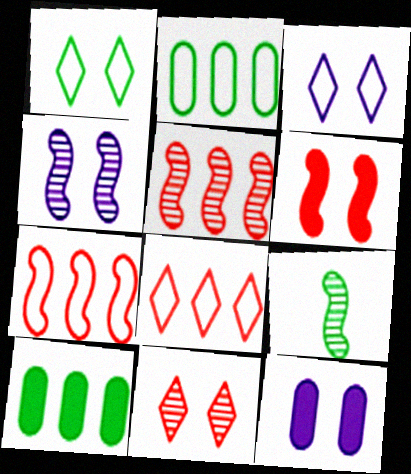[[1, 9, 10], 
[3, 4, 12], 
[4, 5, 9], 
[8, 9, 12]]